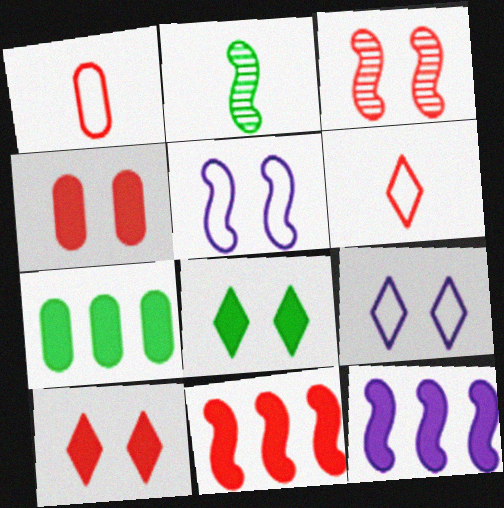[[2, 5, 11]]